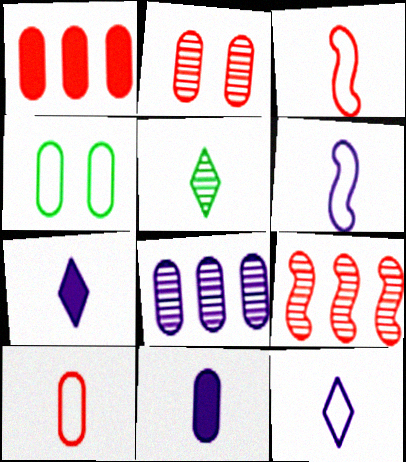[[1, 2, 10], 
[3, 5, 11], 
[4, 7, 9]]